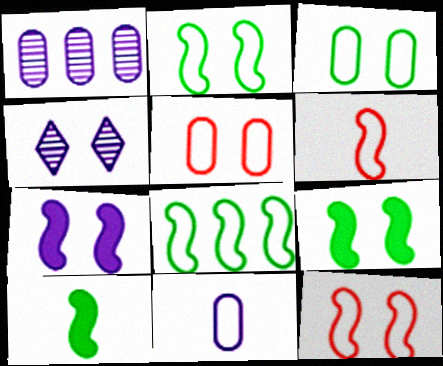[[4, 5, 9]]